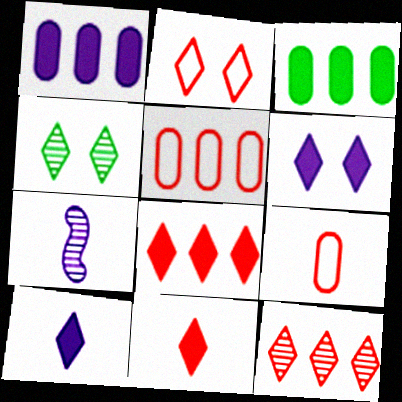[[2, 3, 7], 
[2, 4, 6], 
[2, 11, 12]]